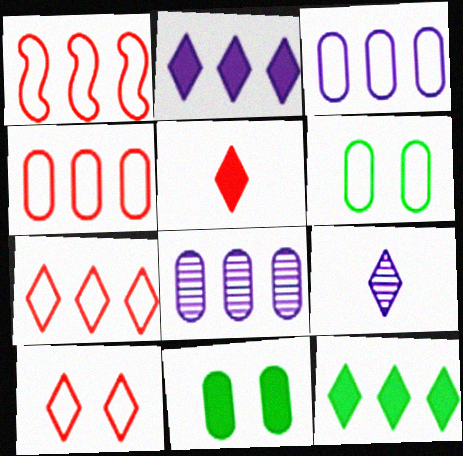[[1, 4, 7], 
[1, 8, 12], 
[1, 9, 11], 
[9, 10, 12]]